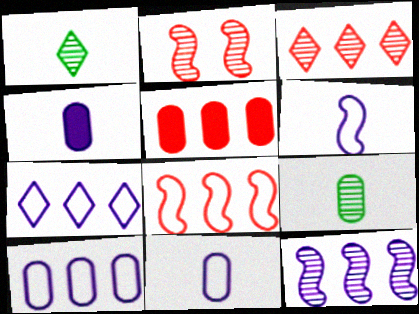[[3, 5, 8]]